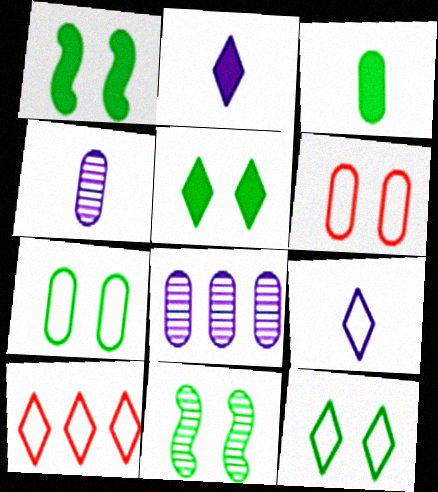[[1, 4, 10], 
[3, 6, 8], 
[5, 7, 11], 
[9, 10, 12]]